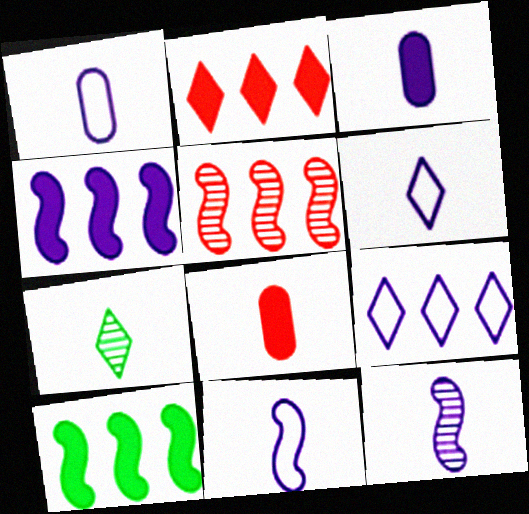[[1, 6, 11], 
[3, 6, 12], 
[7, 8, 11]]